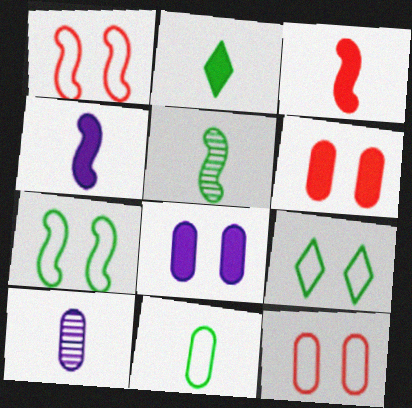[[2, 5, 11]]